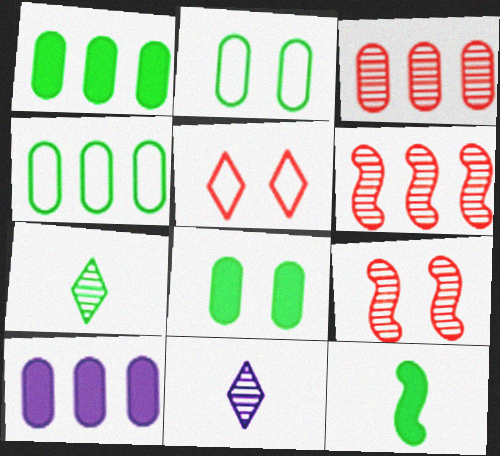[[3, 4, 10]]